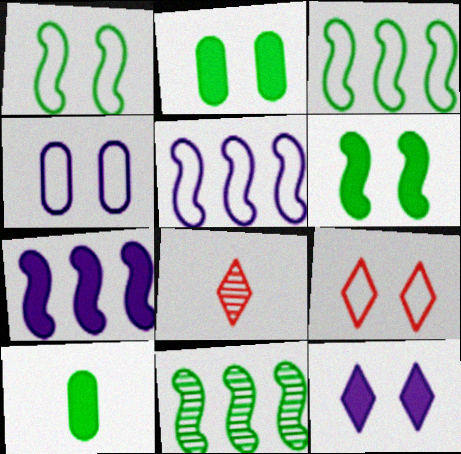[[1, 4, 9], 
[2, 5, 8]]